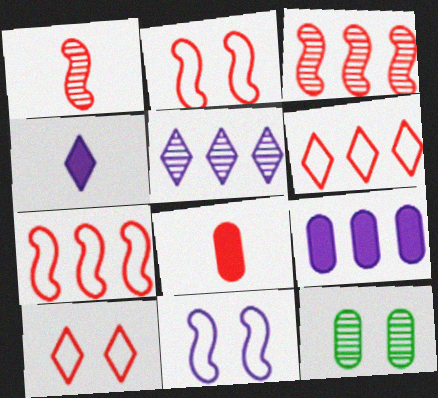[[1, 5, 12], 
[3, 8, 10], 
[4, 7, 12]]